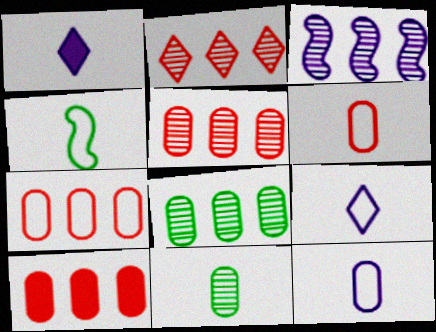[[2, 3, 8], 
[4, 6, 9], 
[5, 7, 10]]